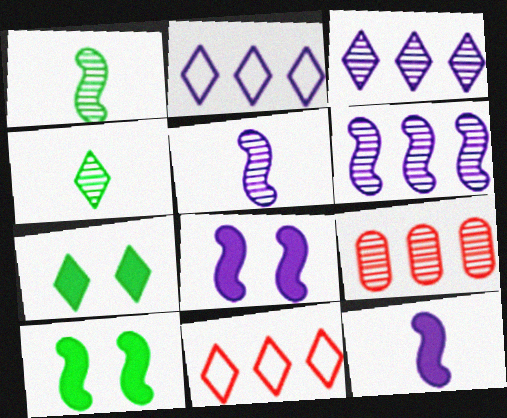[]